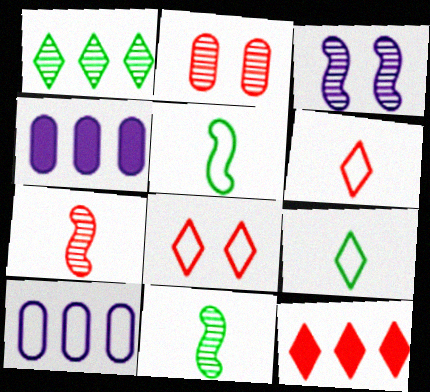[[4, 8, 11], 
[5, 8, 10]]